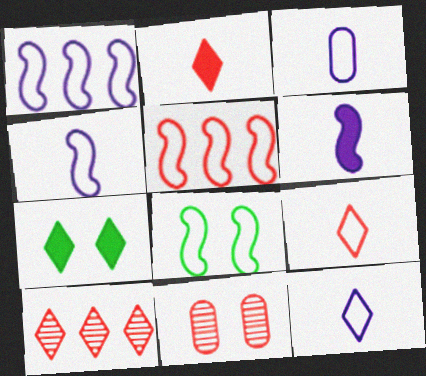[[2, 5, 11], 
[3, 4, 12], 
[4, 5, 8], 
[7, 10, 12]]